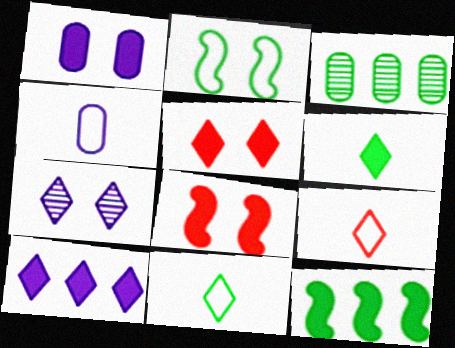[[2, 3, 6], 
[5, 6, 10]]